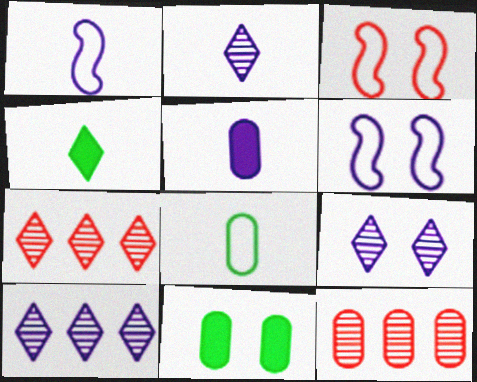[[1, 2, 5], 
[1, 7, 11], 
[2, 9, 10], 
[3, 9, 11], 
[4, 6, 12], 
[5, 6, 10]]